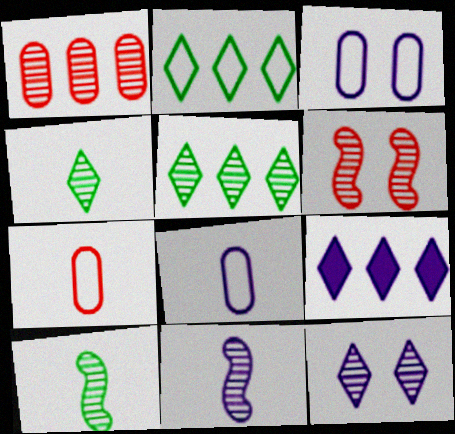[[1, 10, 12], 
[3, 9, 11]]